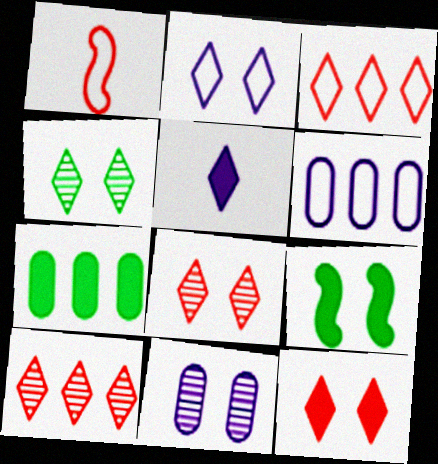[[2, 4, 12], 
[3, 4, 5]]